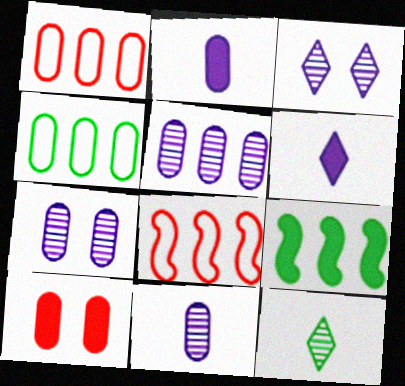[[4, 10, 11], 
[5, 7, 11], 
[6, 9, 10]]